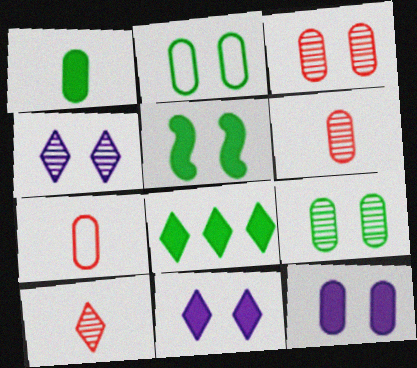[[1, 5, 8], 
[2, 3, 12]]